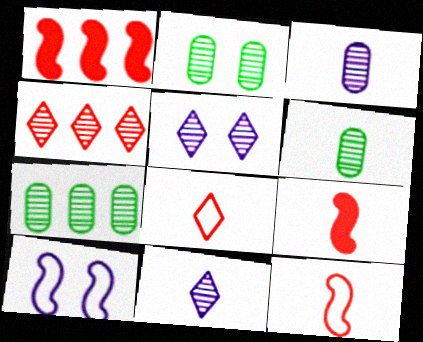[[2, 6, 7]]